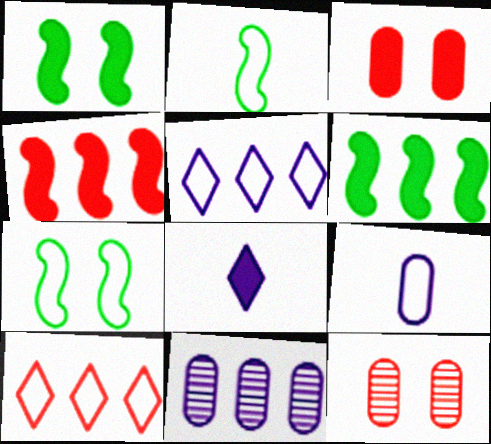[[3, 6, 8], 
[6, 10, 11], 
[7, 9, 10]]